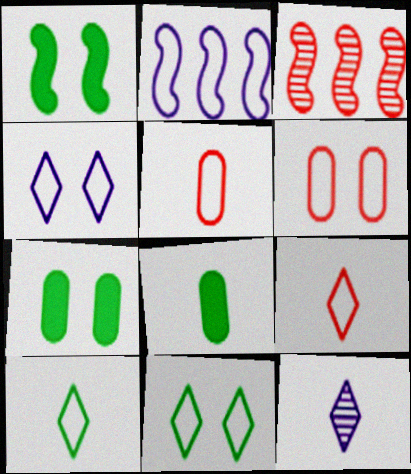[[2, 5, 11], 
[2, 6, 10], 
[3, 4, 8]]